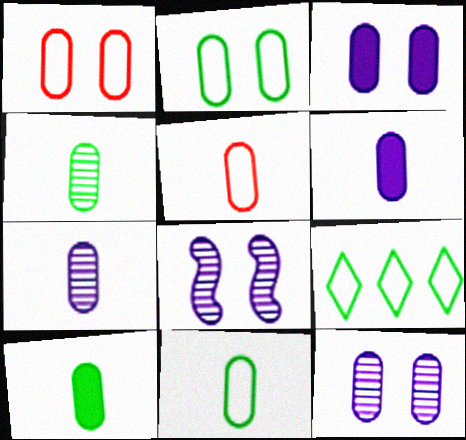[[4, 5, 6], 
[4, 10, 11], 
[5, 7, 10]]